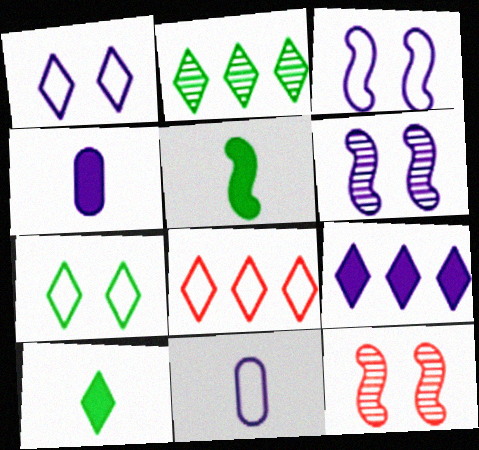[[2, 7, 10], 
[2, 8, 9], 
[6, 9, 11]]